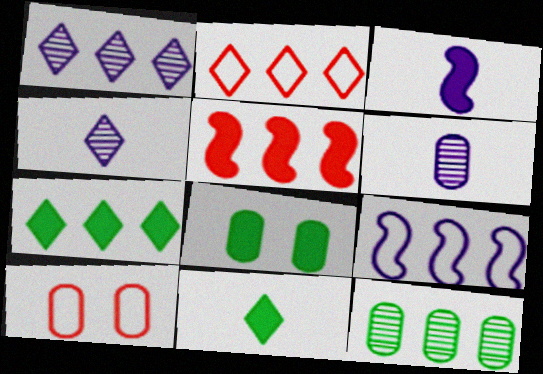[[1, 2, 7]]